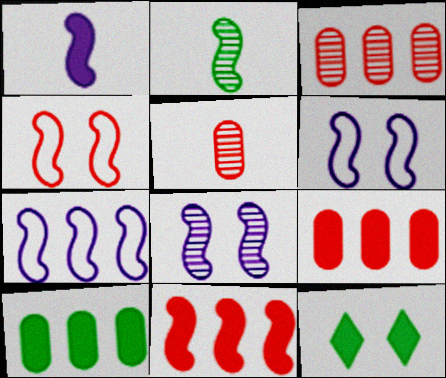[[1, 7, 8], 
[1, 9, 12], 
[2, 6, 11], 
[5, 7, 12]]